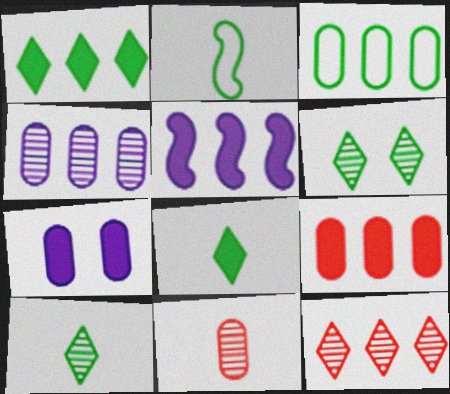[[1, 5, 9], 
[2, 7, 12], 
[3, 4, 9], 
[3, 5, 12], 
[3, 7, 11]]